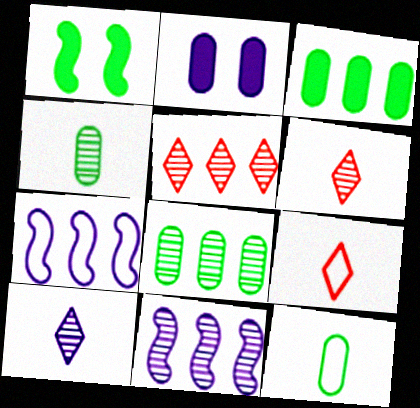[[2, 7, 10], 
[3, 5, 7], 
[5, 8, 11]]